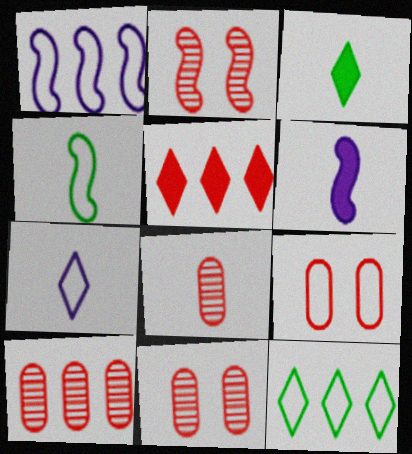[[1, 3, 11], 
[6, 11, 12], 
[8, 10, 11]]